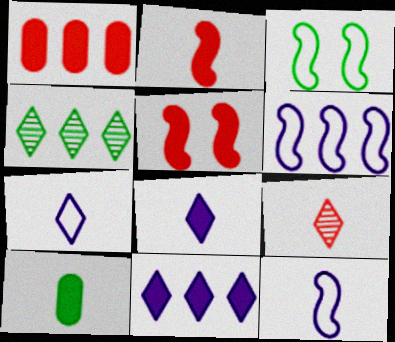[[1, 4, 6], 
[2, 8, 10], 
[3, 4, 10], 
[5, 10, 11], 
[9, 10, 12]]